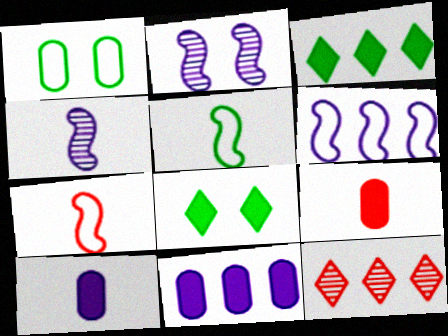[]